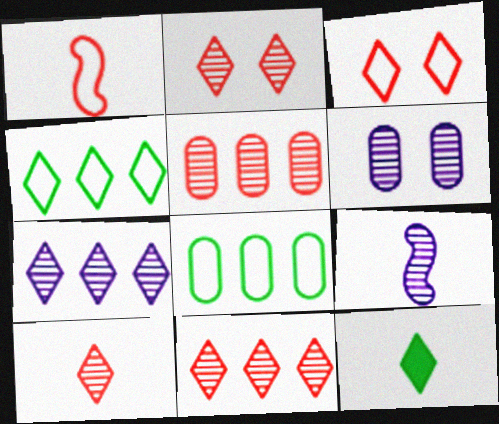[[2, 10, 11], 
[3, 7, 12], 
[6, 7, 9]]